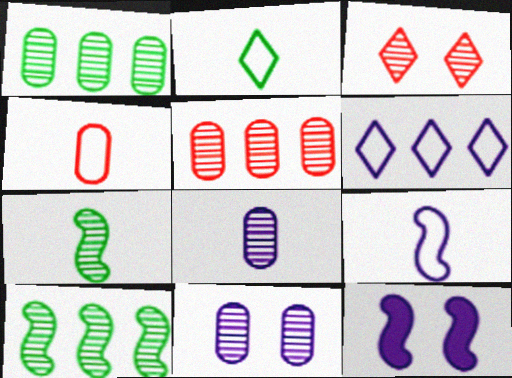[[2, 4, 9], 
[2, 5, 12], 
[3, 8, 10], 
[6, 8, 12]]